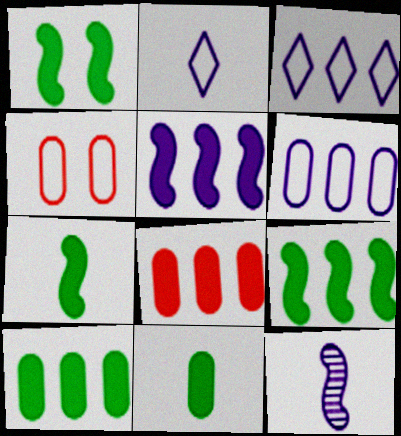[[1, 7, 9]]